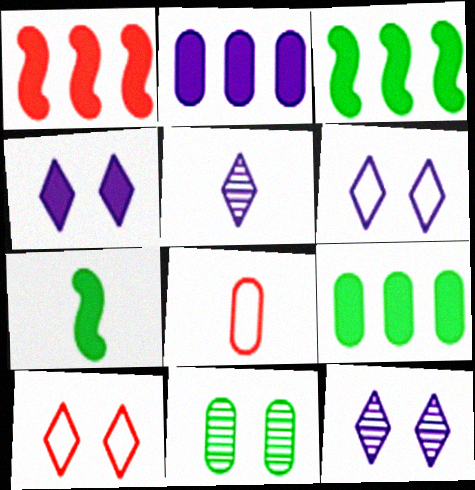[[2, 8, 11], 
[3, 8, 12], 
[4, 6, 12], 
[5, 7, 8]]